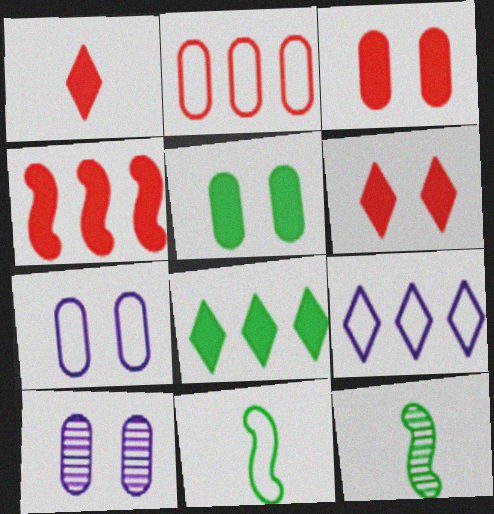[[1, 3, 4], 
[3, 9, 12]]